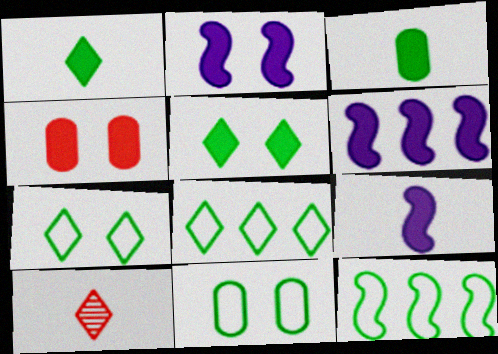[[1, 4, 6], 
[2, 4, 5], 
[2, 6, 9], 
[6, 10, 11]]